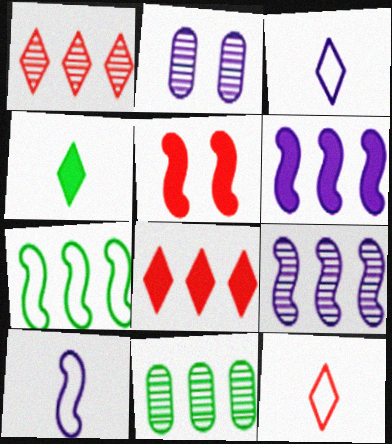[[1, 9, 11], 
[2, 3, 6], 
[3, 5, 11]]